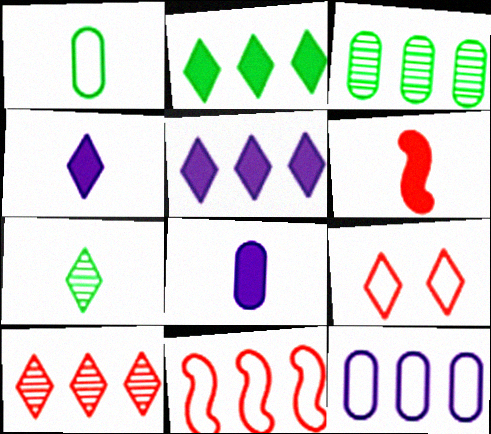[[3, 5, 11], 
[5, 7, 9]]